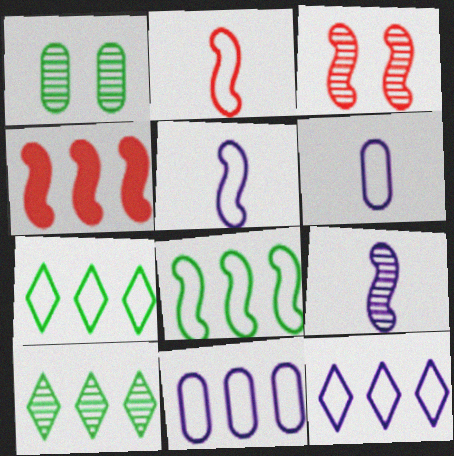[[2, 3, 4], 
[4, 10, 11]]